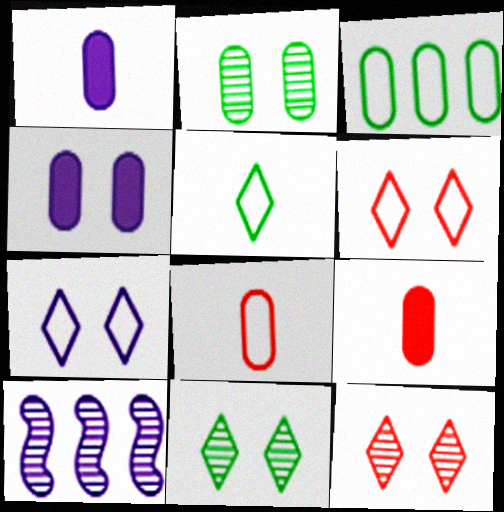[[1, 7, 10]]